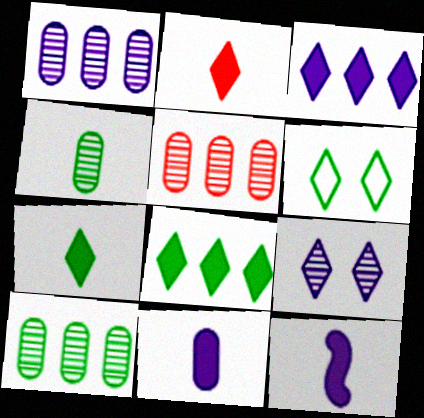[[1, 5, 10], 
[5, 6, 12]]